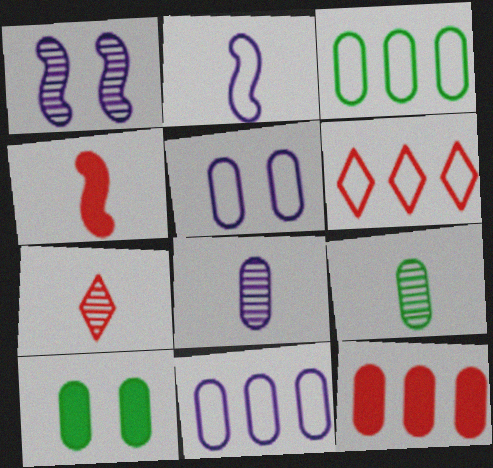[[3, 9, 10], 
[5, 9, 12]]